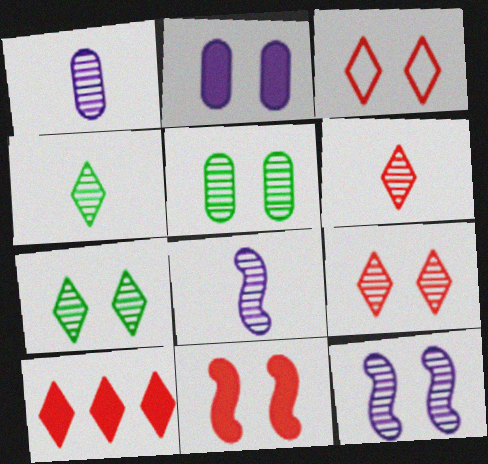[[3, 6, 10], 
[5, 9, 12]]